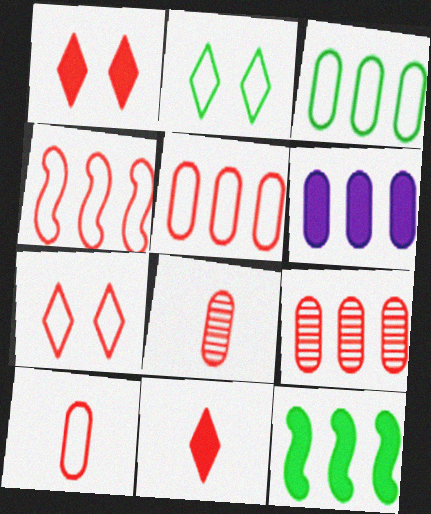[[1, 4, 8], 
[3, 6, 9], 
[4, 7, 10]]